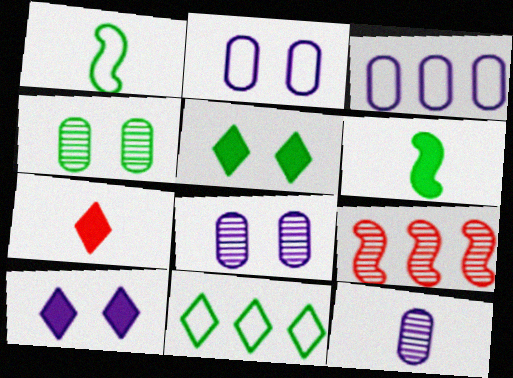[[1, 7, 12], 
[4, 6, 11]]